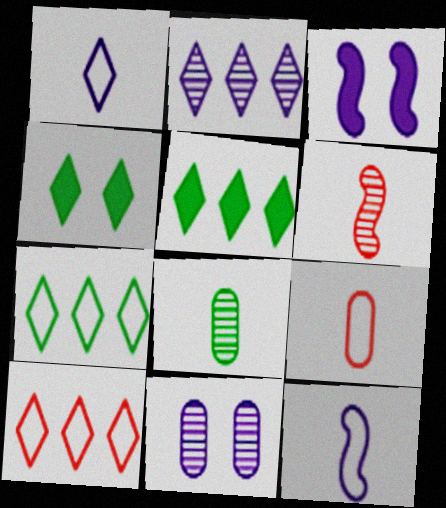[[2, 5, 10], 
[3, 8, 10]]